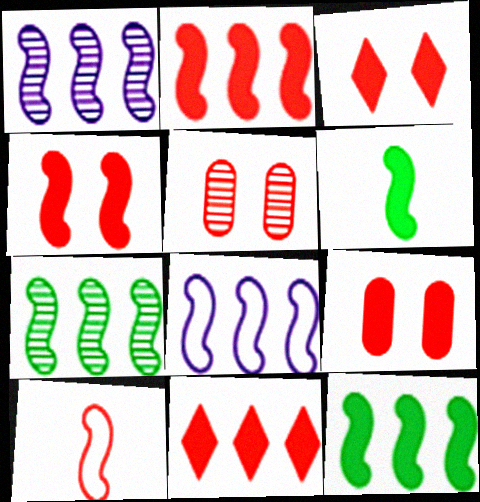[[2, 7, 8], 
[3, 4, 9], 
[5, 10, 11]]